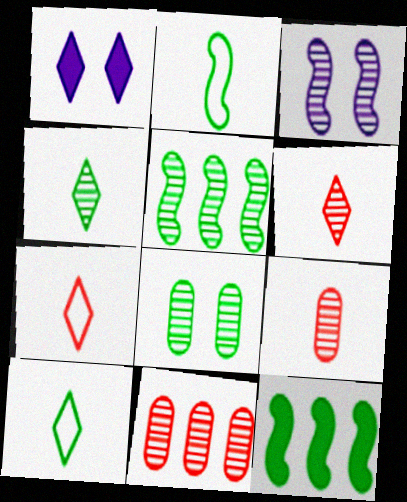[[1, 2, 11], 
[3, 4, 11], 
[4, 5, 8], 
[8, 10, 12]]